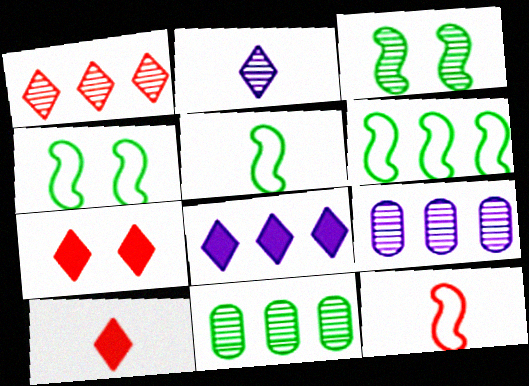[[4, 5, 6], 
[4, 9, 10], 
[5, 7, 9]]